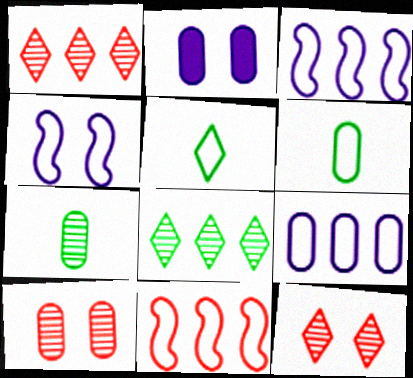[]